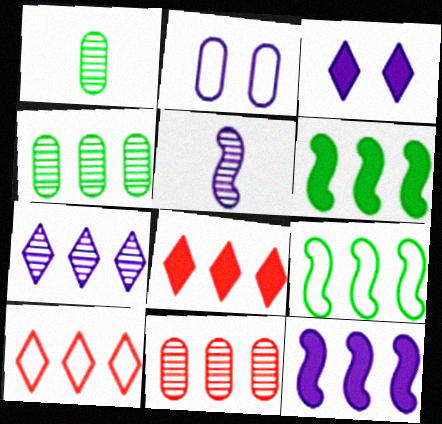[[4, 10, 12]]